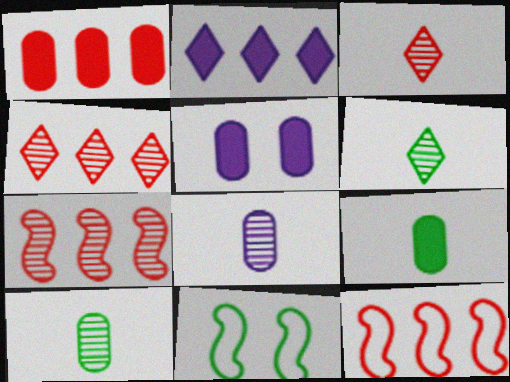[[1, 4, 12], 
[1, 5, 9], 
[5, 6, 12]]